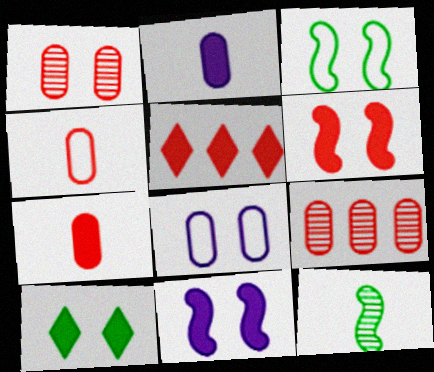[[5, 6, 7], 
[5, 8, 12]]